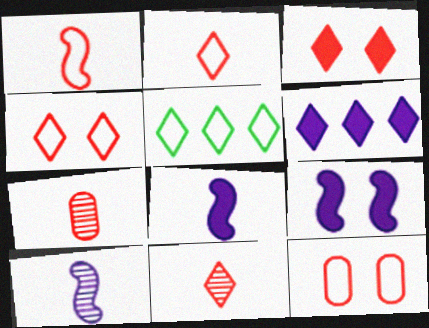[[5, 7, 9]]